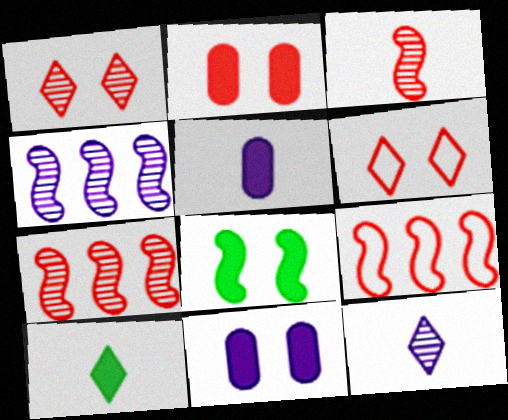[]